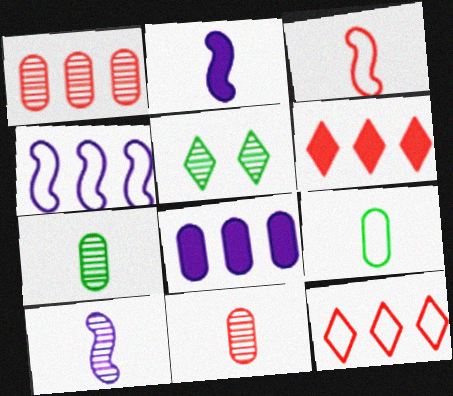[[1, 5, 10], 
[3, 5, 8]]